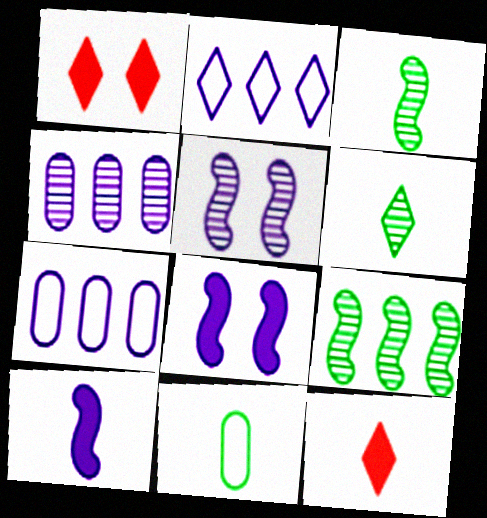[[1, 2, 6], 
[1, 3, 7]]